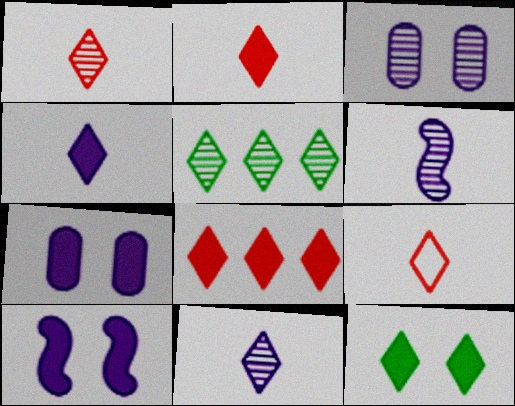[[1, 2, 9], 
[4, 8, 12]]